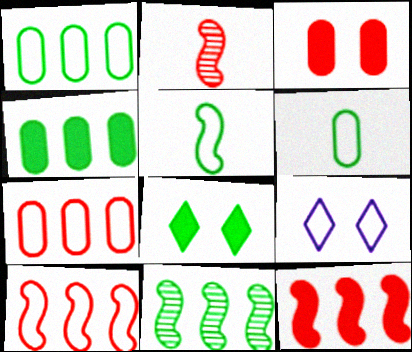[[2, 4, 9], 
[5, 7, 9], 
[6, 8, 11], 
[6, 9, 10]]